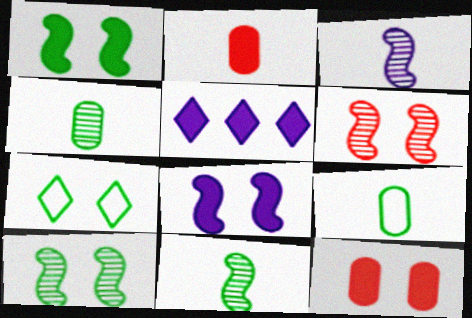[[1, 2, 5], 
[5, 6, 9]]